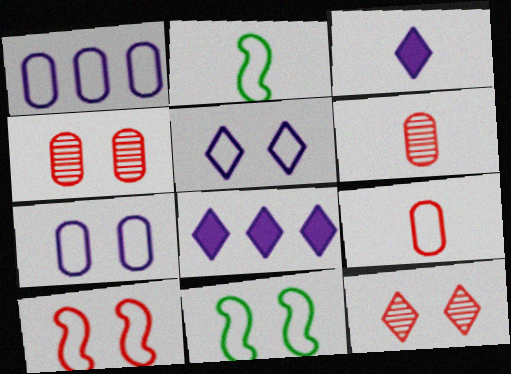[[2, 3, 6], 
[2, 4, 8], 
[6, 8, 11]]